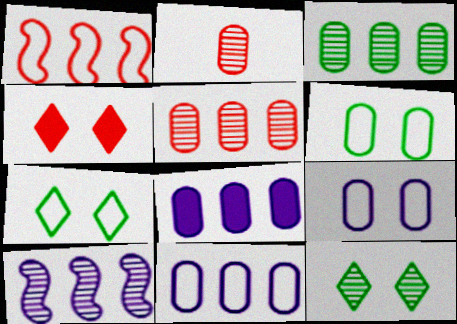[[1, 2, 4], 
[2, 6, 8], 
[2, 10, 12]]